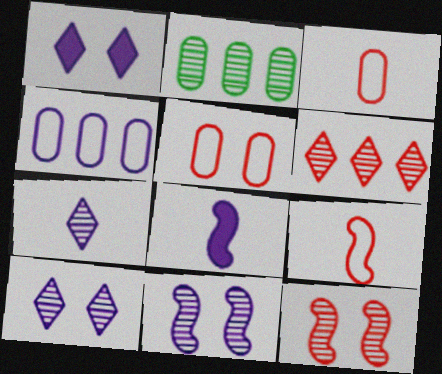[[1, 2, 9], 
[2, 7, 12], 
[4, 8, 10]]